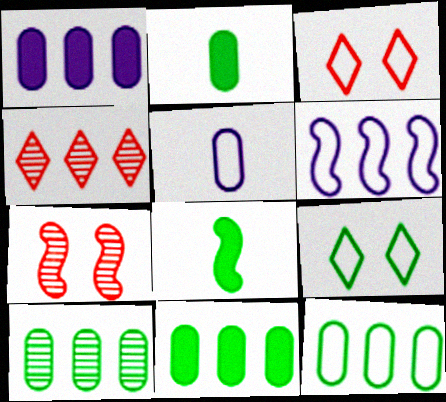[[4, 6, 11], 
[6, 7, 8], 
[8, 9, 10], 
[10, 11, 12]]